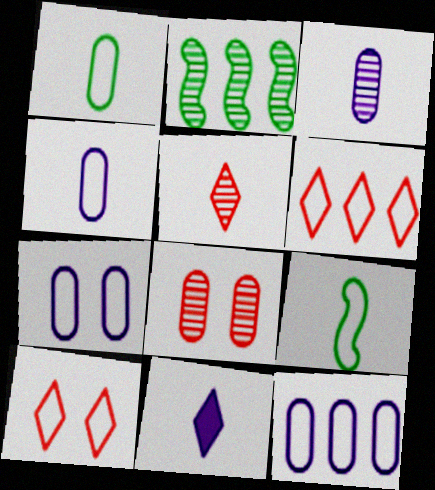[[4, 7, 12], 
[6, 7, 9], 
[9, 10, 12]]